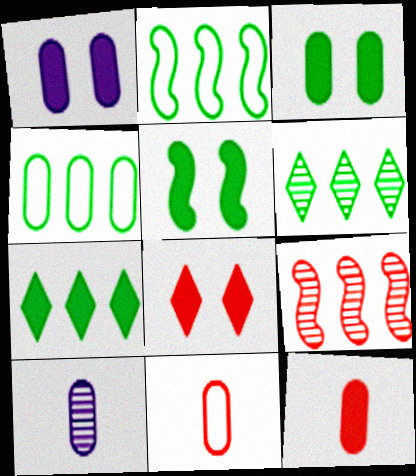[[1, 5, 8], 
[2, 8, 10], 
[8, 9, 11]]